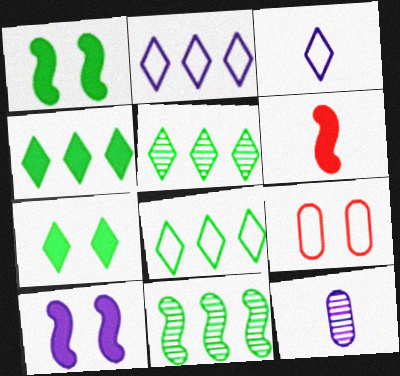[[2, 10, 12], 
[4, 5, 8]]